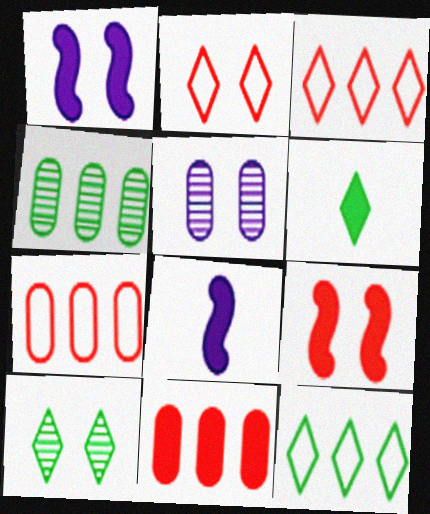[[1, 6, 11], 
[2, 4, 8], 
[6, 10, 12], 
[7, 8, 10]]